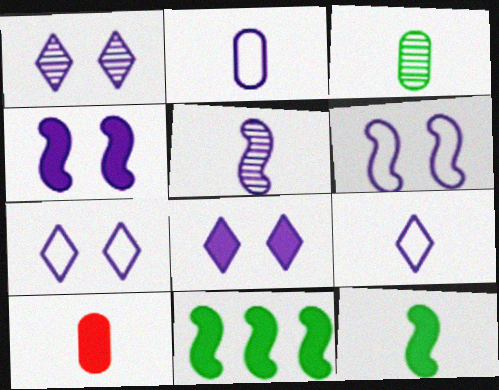[[1, 7, 8], 
[2, 3, 10], 
[8, 10, 11]]